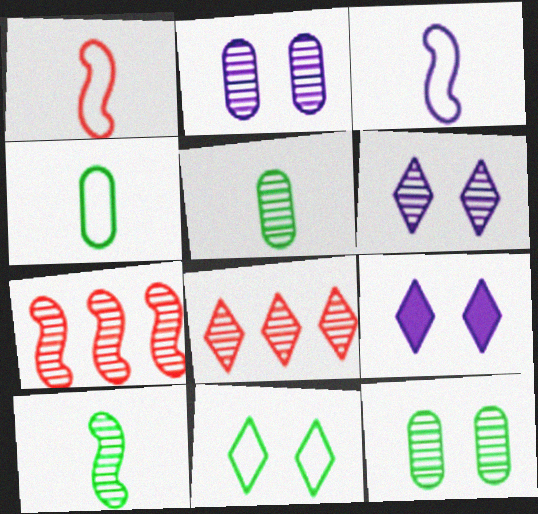[[2, 8, 10], 
[4, 7, 9], 
[5, 6, 7]]